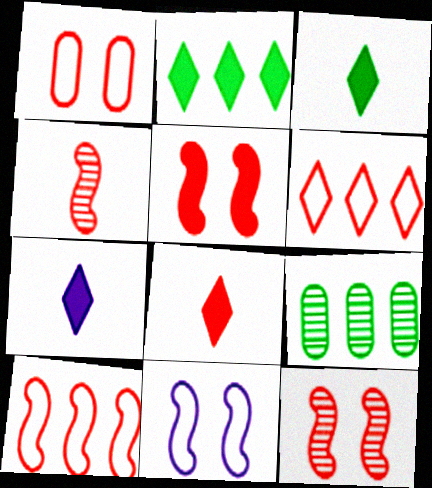[[3, 7, 8], 
[4, 5, 10], 
[8, 9, 11]]